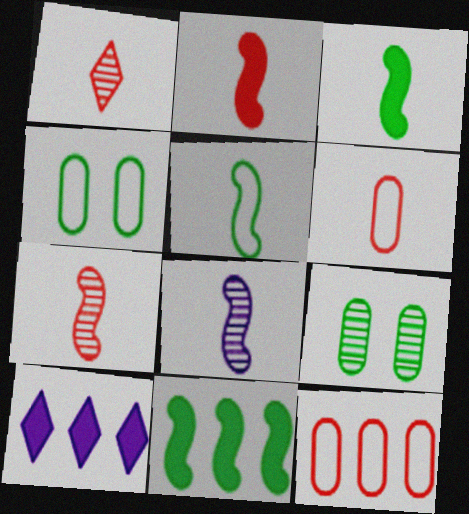[[1, 2, 6], 
[2, 5, 8], 
[4, 7, 10]]